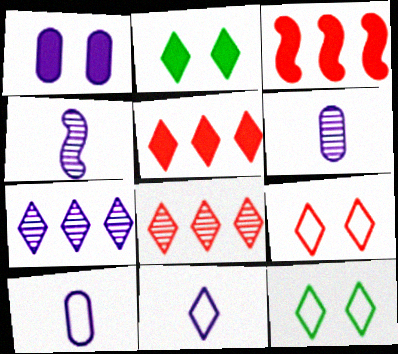[[2, 8, 11], 
[3, 6, 12]]